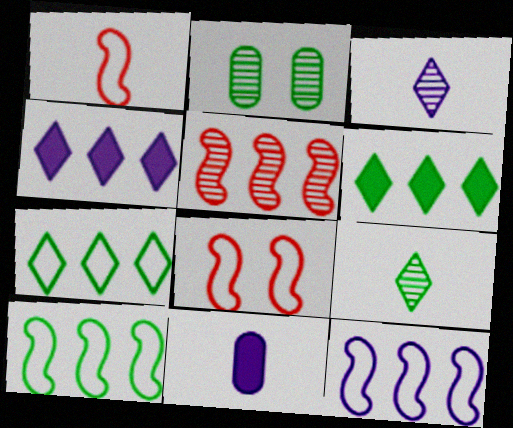[[1, 2, 4], 
[1, 9, 11], 
[2, 3, 5]]